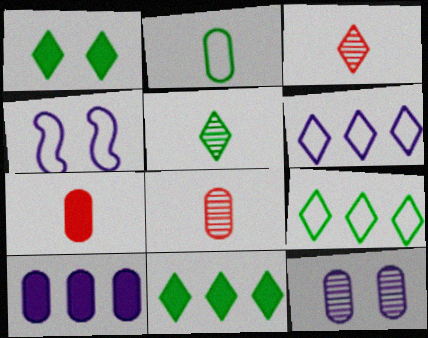[[1, 3, 6], 
[1, 5, 9], 
[4, 8, 11]]